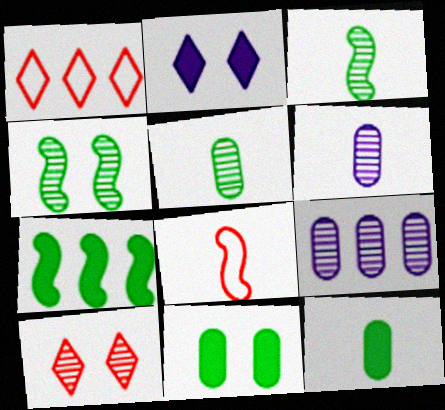[[1, 7, 9], 
[3, 9, 10]]